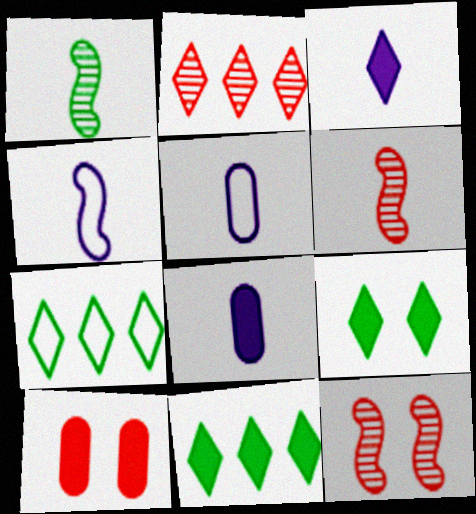[[5, 11, 12], 
[7, 8, 12]]